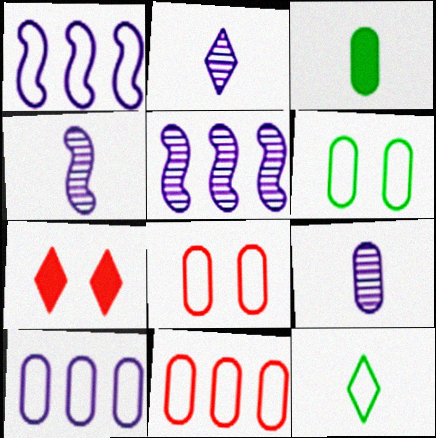[[1, 8, 12], 
[2, 4, 9]]